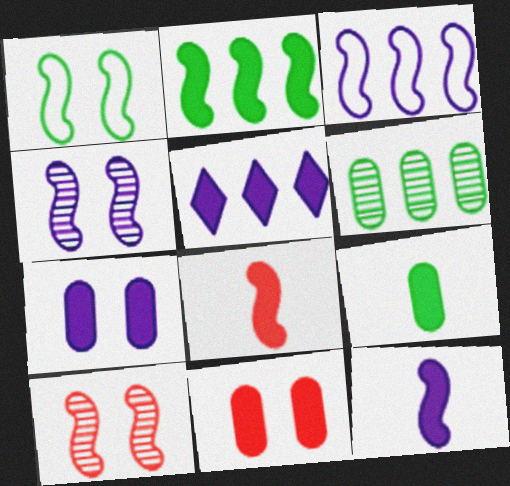[[3, 4, 12], 
[5, 7, 12]]